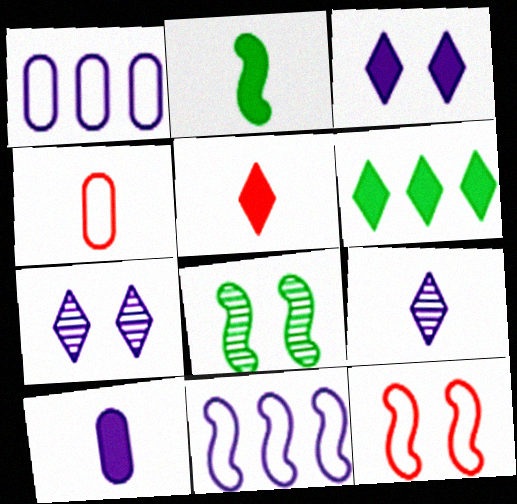[[1, 5, 8], 
[2, 4, 9], 
[2, 5, 10], 
[3, 5, 6], 
[7, 10, 11]]